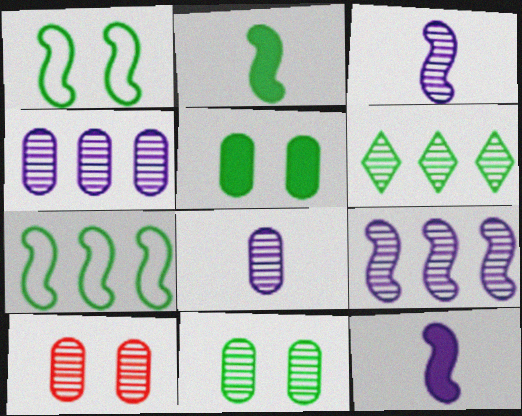[[3, 6, 10]]